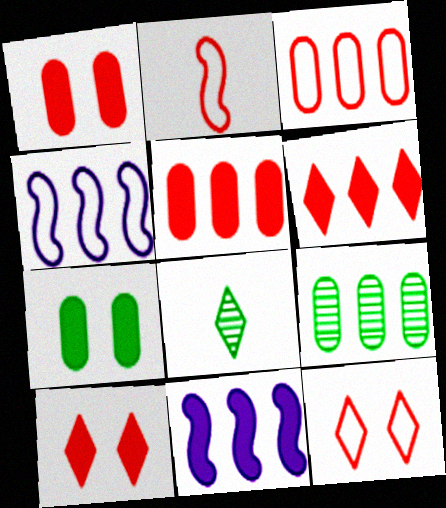[[1, 4, 8], 
[2, 3, 12], 
[4, 6, 9]]